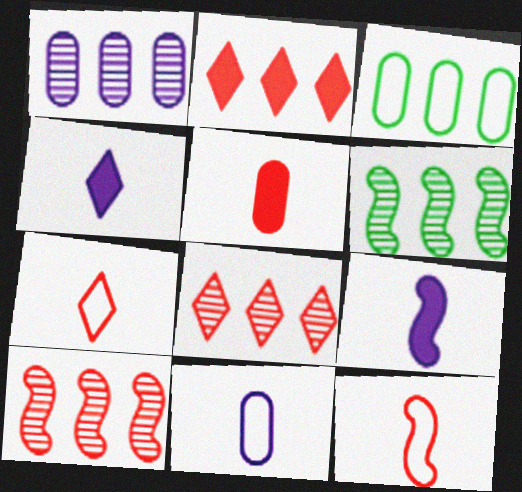[[1, 6, 8]]